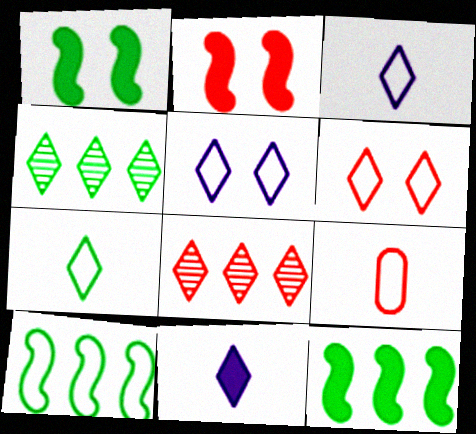[[2, 8, 9], 
[4, 6, 11], 
[5, 9, 10]]